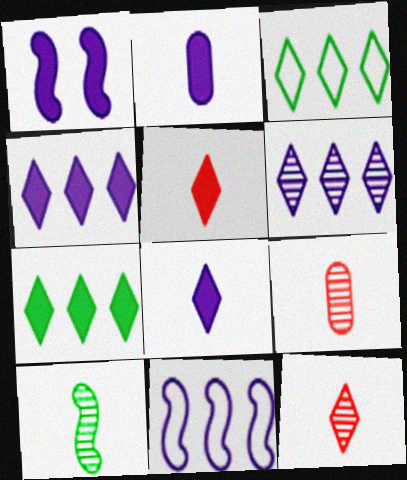[[1, 2, 4], 
[1, 3, 9]]